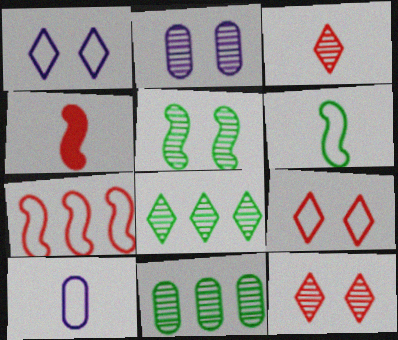[[1, 4, 11], 
[2, 5, 12]]